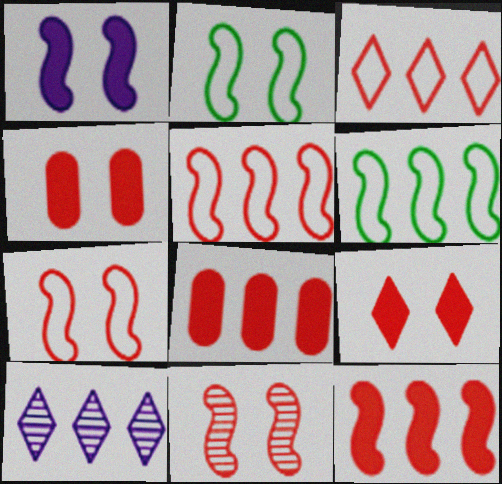[[1, 2, 11], 
[6, 8, 10]]